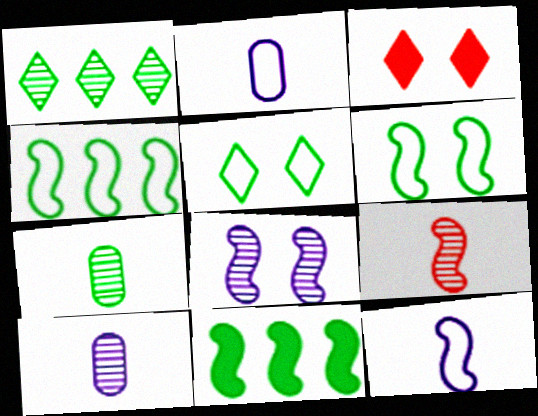[[3, 4, 10], 
[5, 7, 11]]